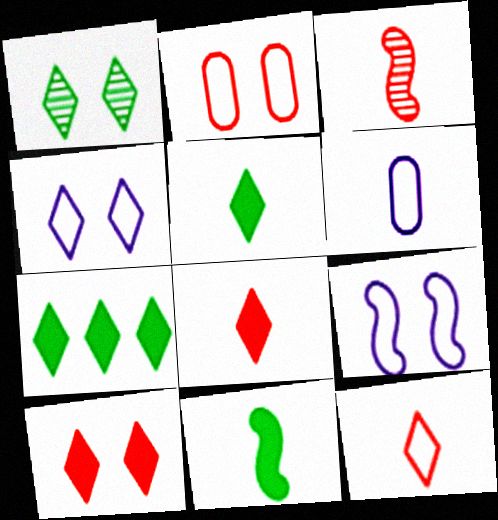[[1, 4, 10], 
[3, 5, 6]]